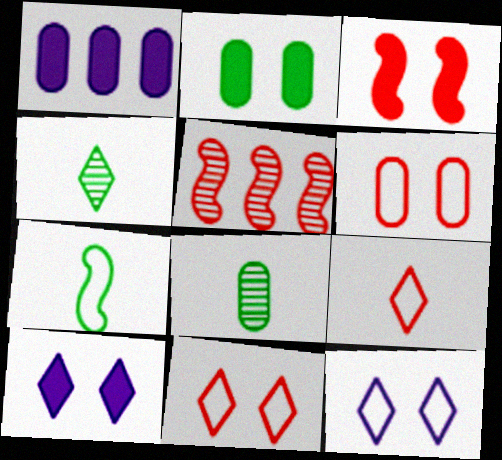[[1, 6, 8], 
[2, 3, 10]]